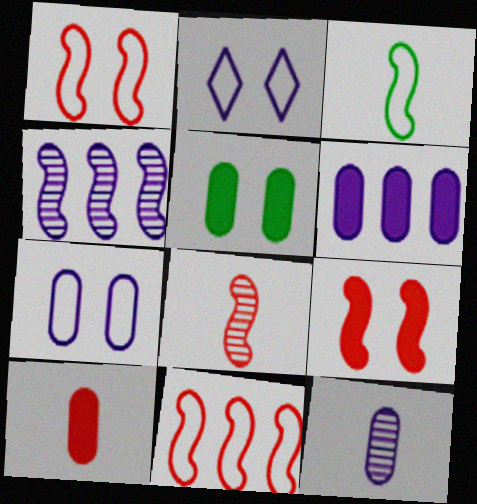[[3, 4, 9], 
[5, 6, 10], 
[6, 7, 12], 
[8, 9, 11]]